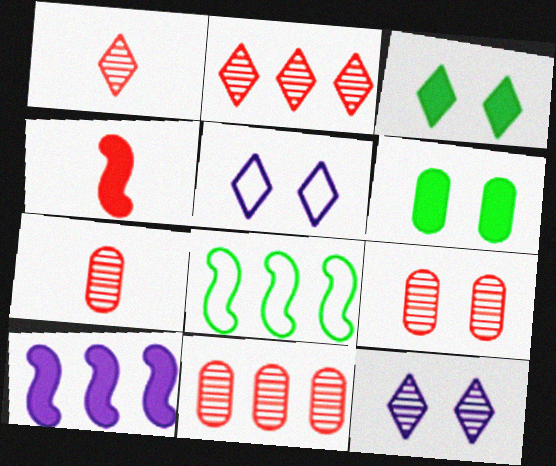[[7, 9, 11]]